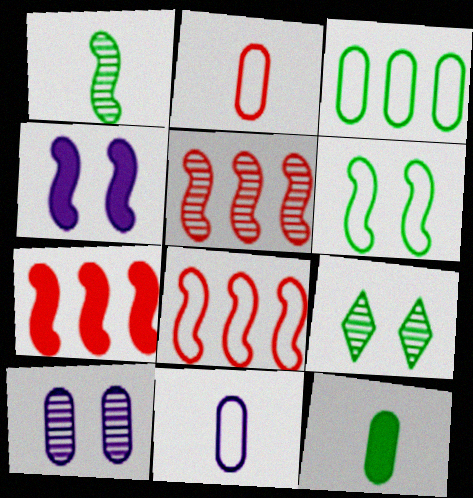[[1, 4, 8], 
[5, 7, 8], 
[7, 9, 11]]